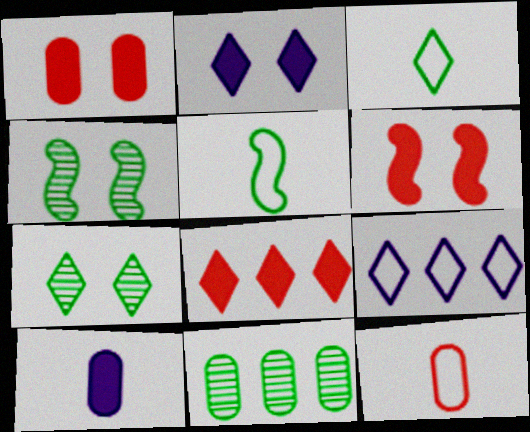[]